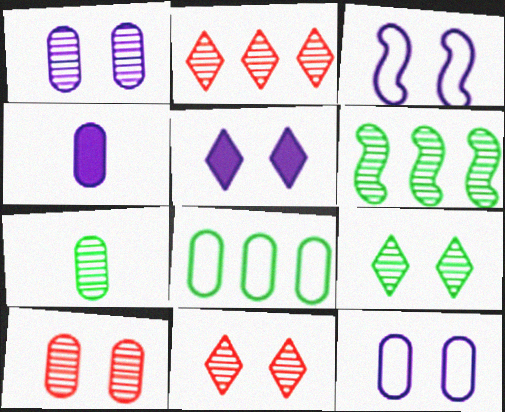[[1, 3, 5], 
[4, 8, 10], 
[6, 7, 9]]